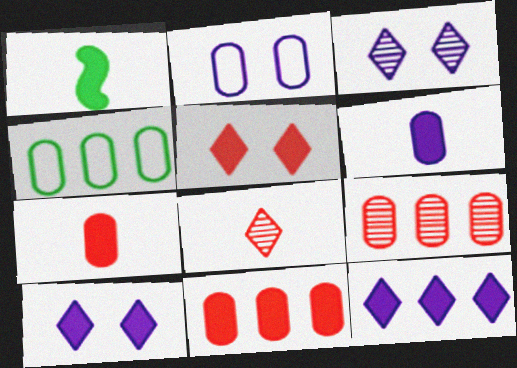[[1, 10, 11]]